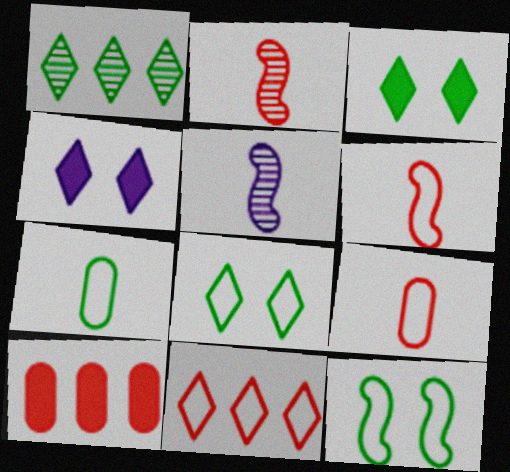[[5, 8, 10]]